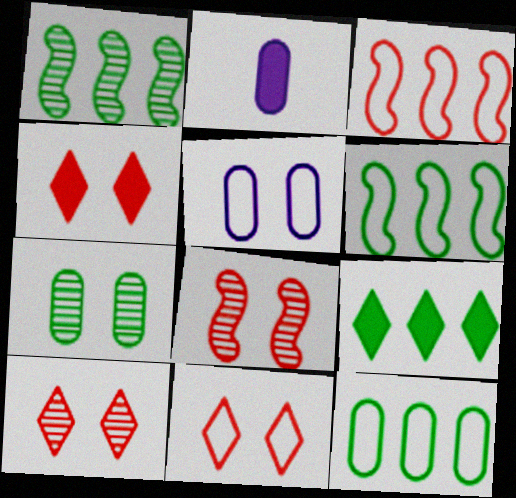[[1, 2, 11], 
[1, 9, 12], 
[2, 6, 10], 
[4, 10, 11]]